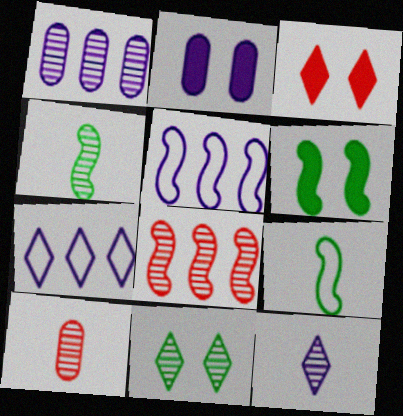[[1, 3, 9], 
[2, 3, 6], 
[2, 5, 12], 
[4, 10, 12], 
[6, 7, 10]]